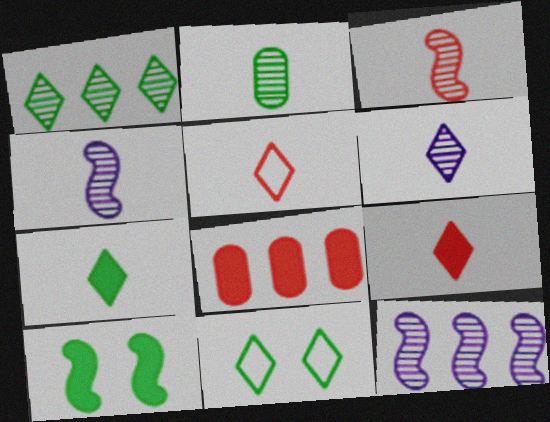[[1, 7, 11], 
[2, 3, 6], 
[4, 8, 11], 
[5, 6, 7]]